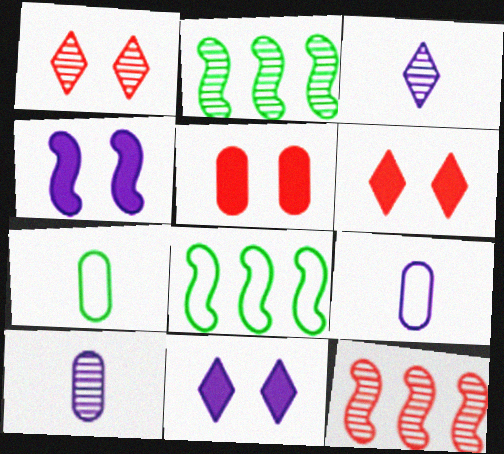[[1, 2, 10], 
[2, 6, 9], 
[3, 5, 8], 
[6, 8, 10], 
[7, 11, 12]]